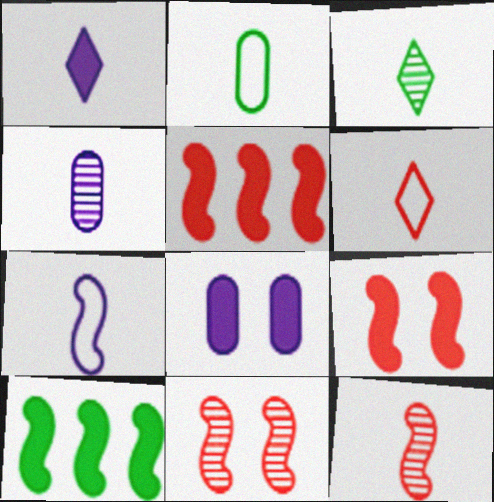[[1, 2, 12], 
[1, 3, 6], 
[1, 4, 7], 
[2, 6, 7], 
[3, 4, 12], 
[7, 10, 11]]